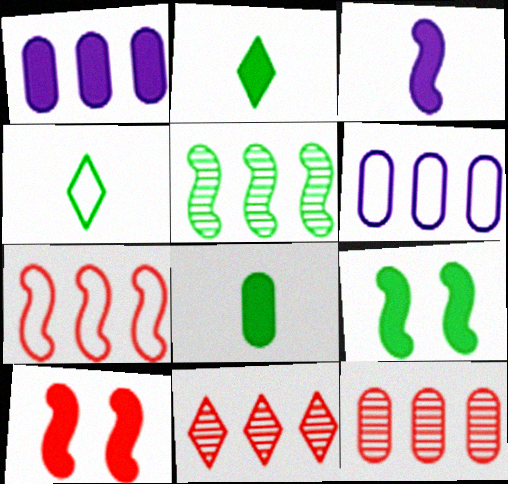[[1, 2, 10]]